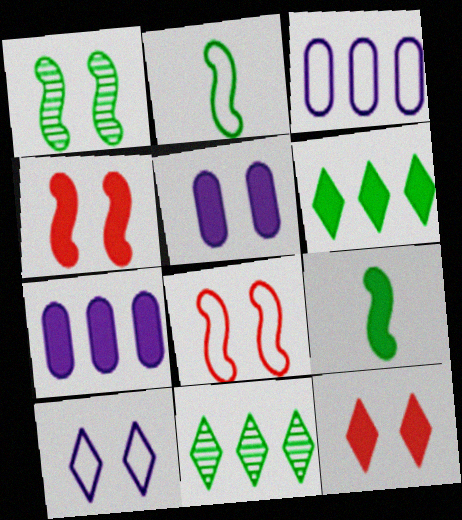[[7, 9, 12]]